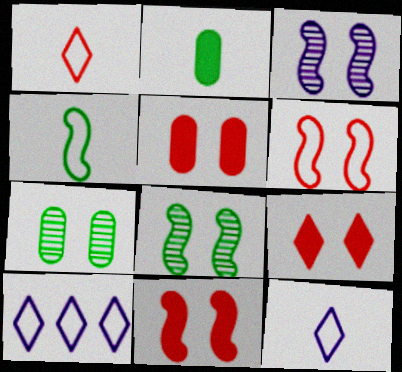[[5, 9, 11]]